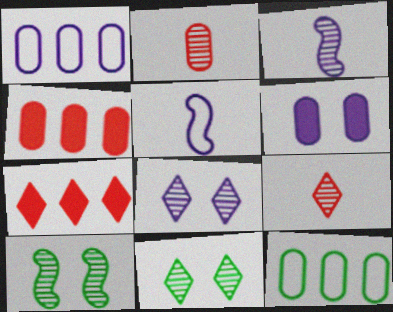[[2, 6, 12], 
[4, 5, 11]]